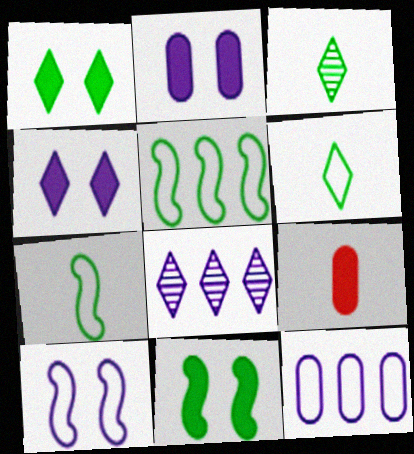[]